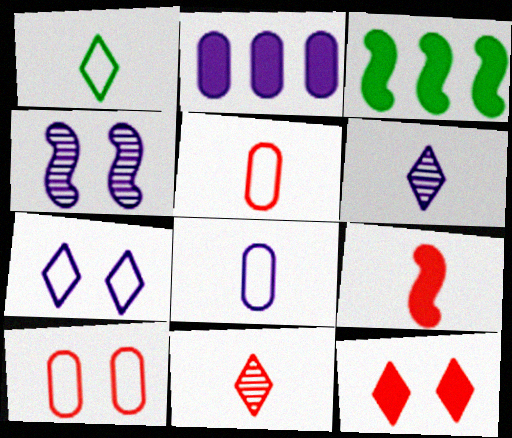[[3, 6, 10], 
[5, 9, 11]]